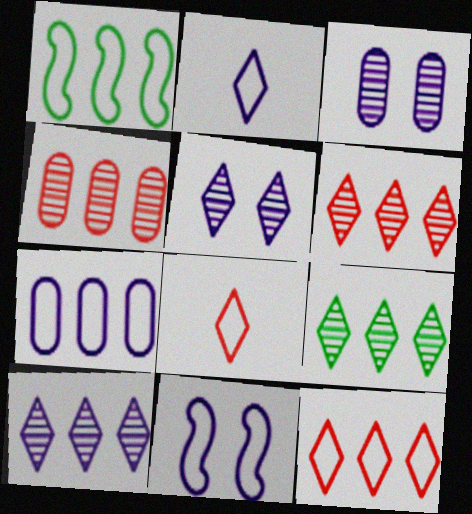[[1, 7, 12], 
[2, 7, 11], 
[6, 9, 10]]